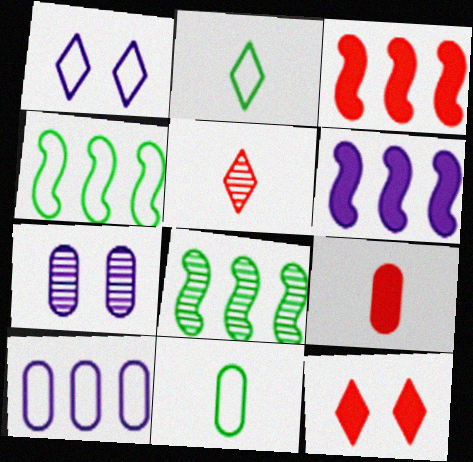[[1, 8, 9], 
[2, 3, 7], 
[3, 9, 12], 
[5, 7, 8]]